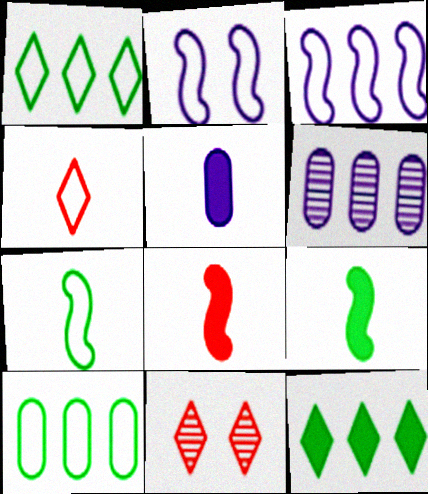[[2, 4, 10]]